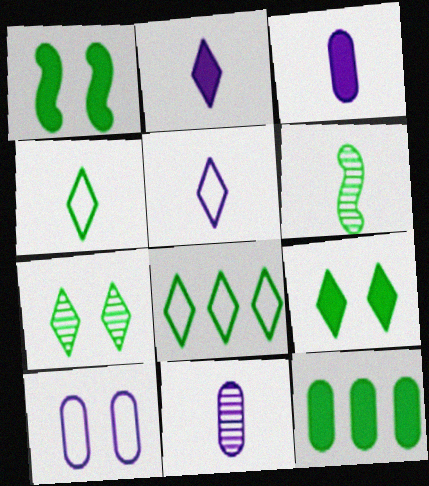[]